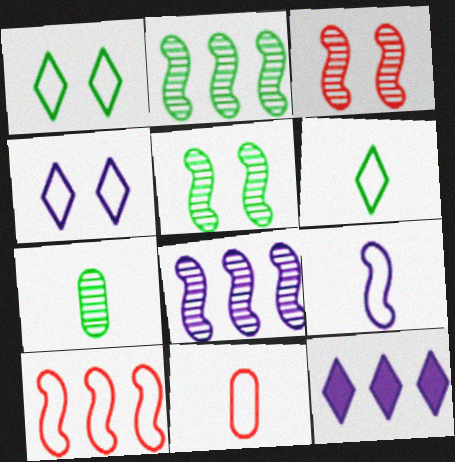[[5, 11, 12], 
[6, 9, 11]]